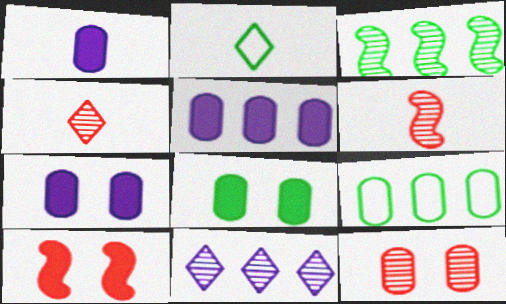[[1, 2, 6], 
[1, 5, 7], 
[1, 9, 12], 
[2, 3, 8]]